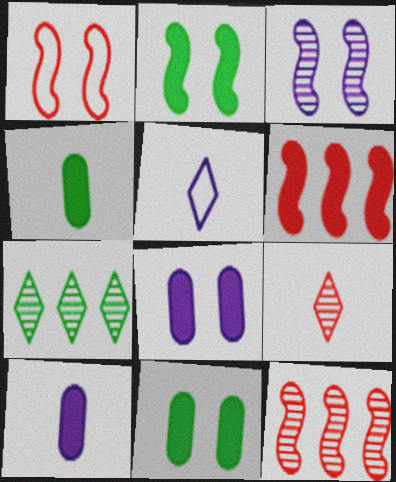[[1, 2, 3], 
[1, 7, 10], 
[5, 11, 12]]